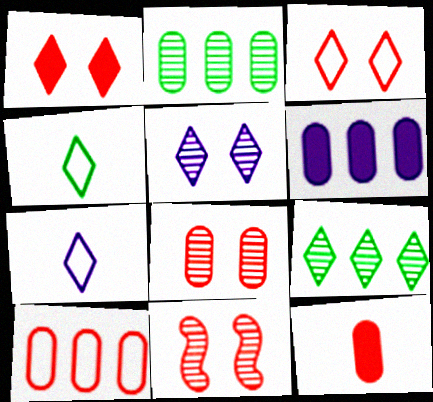[[1, 7, 9], 
[2, 6, 10], 
[4, 6, 11], 
[8, 10, 12]]